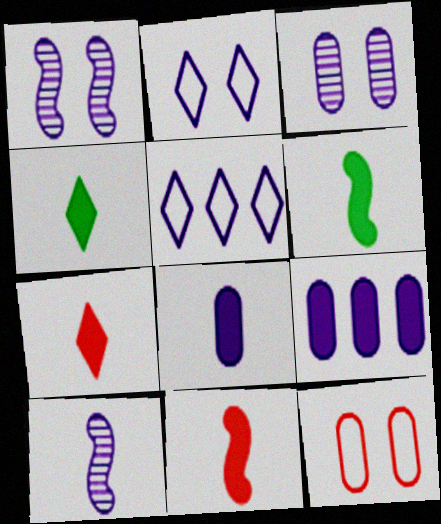[[1, 5, 8], 
[2, 9, 10], 
[4, 8, 11], 
[6, 7, 8]]